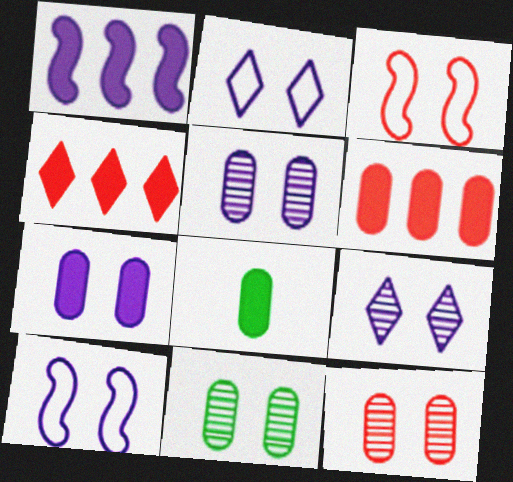[[5, 11, 12], 
[6, 7, 8], 
[7, 9, 10]]